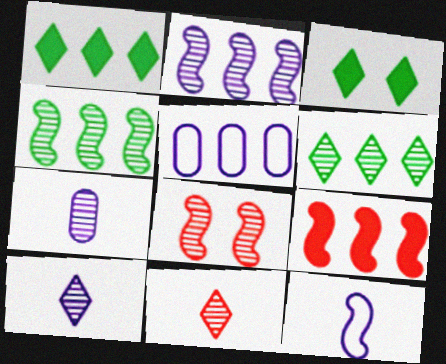[[5, 6, 9], 
[6, 7, 8]]